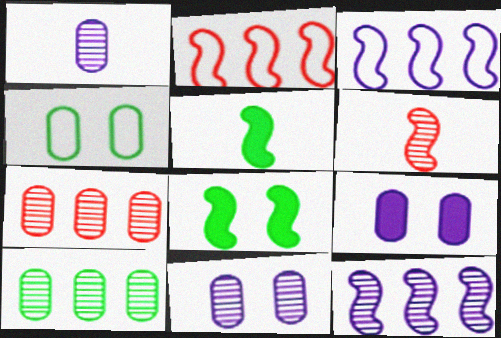[[3, 6, 8]]